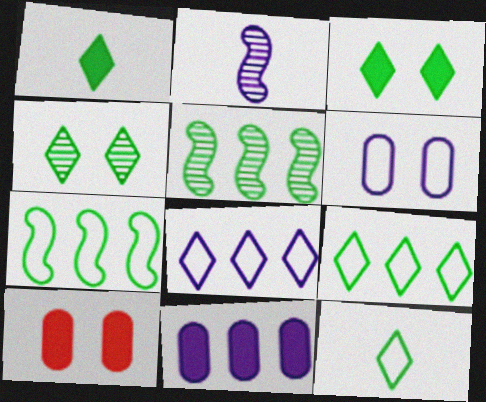[[1, 4, 9], 
[2, 9, 10]]